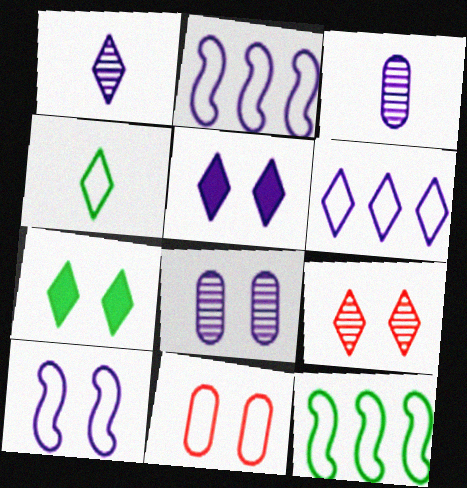[[1, 5, 6], 
[2, 3, 5], 
[2, 4, 11], 
[5, 8, 10]]